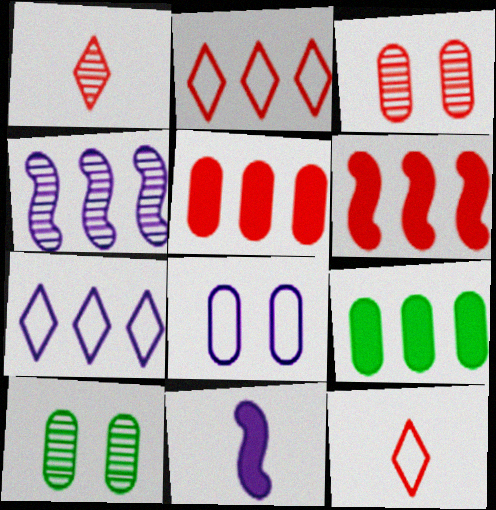[[1, 4, 10], 
[2, 4, 9], 
[2, 10, 11], 
[3, 6, 12]]